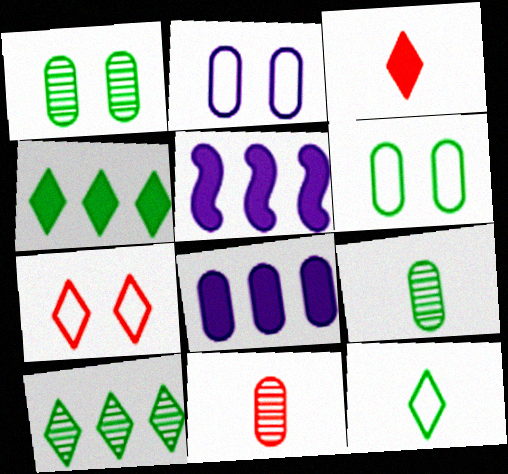[[5, 7, 9], 
[6, 8, 11]]